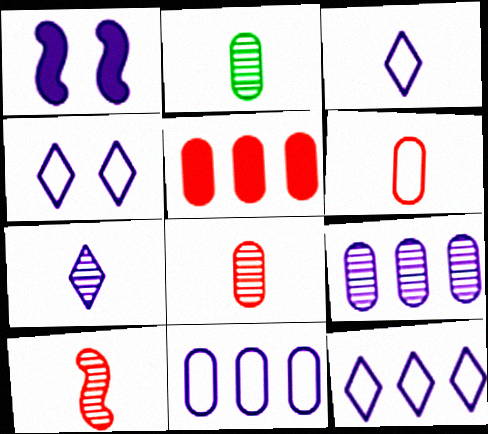[[1, 3, 9], 
[1, 7, 11], 
[2, 7, 10], 
[3, 4, 12]]